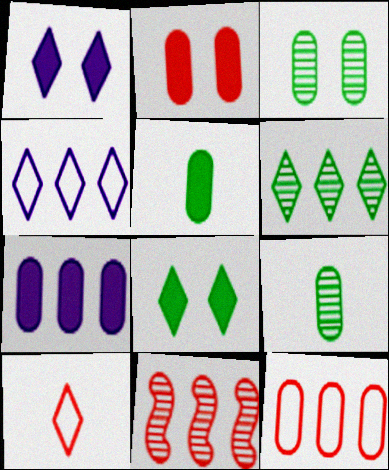[[1, 6, 10], 
[2, 5, 7], 
[2, 10, 11]]